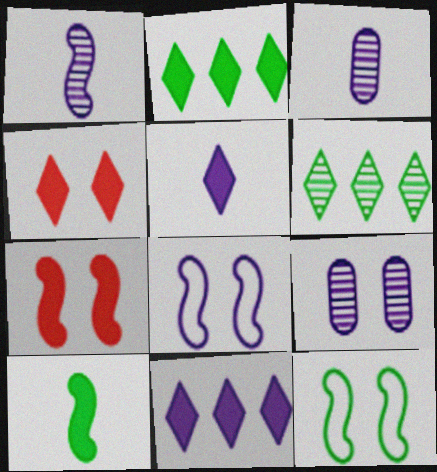[[2, 4, 5], 
[3, 8, 11], 
[4, 9, 12]]